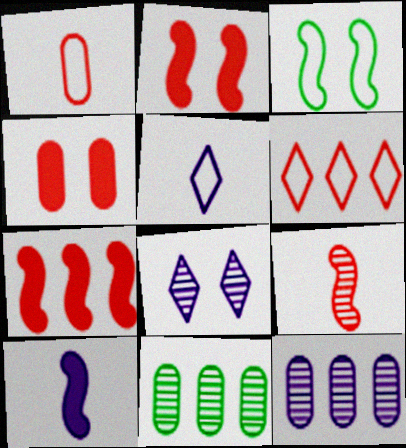[[2, 5, 11], 
[3, 4, 8], 
[4, 6, 9], 
[8, 9, 11]]